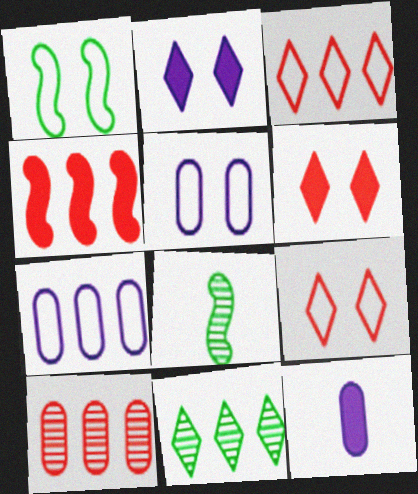[[1, 5, 9], 
[3, 4, 10], 
[4, 7, 11], 
[6, 7, 8]]